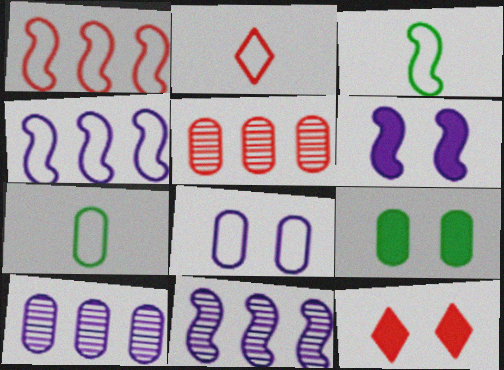[[2, 9, 11], 
[3, 10, 12], 
[6, 9, 12], 
[7, 11, 12]]